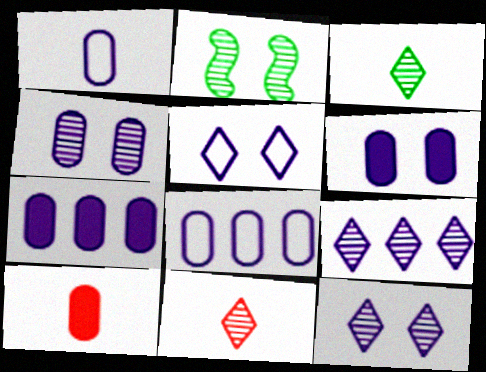[[1, 4, 7]]